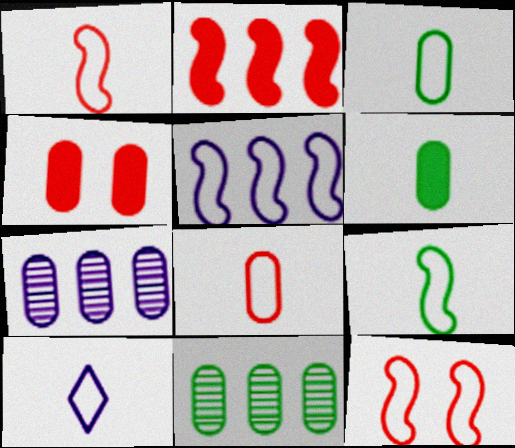[[1, 3, 10], 
[3, 4, 7], 
[5, 9, 12], 
[8, 9, 10]]